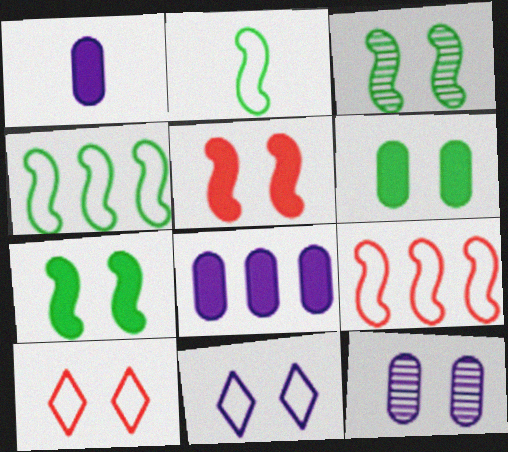[[7, 10, 12]]